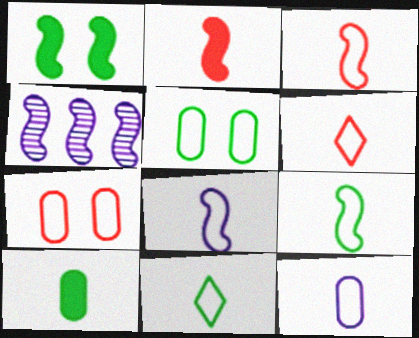[[1, 3, 4], 
[3, 8, 9], 
[3, 11, 12], 
[6, 9, 12]]